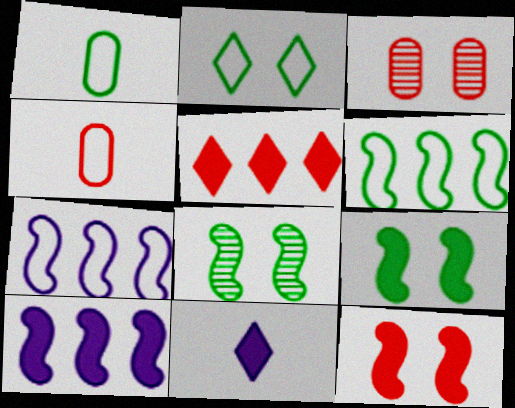[[1, 2, 6], 
[2, 4, 7], 
[3, 6, 11]]